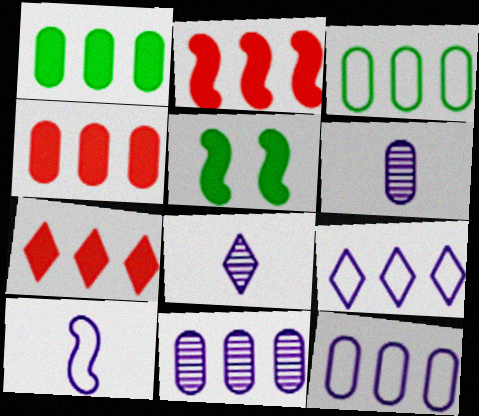[[2, 4, 7], 
[3, 4, 11]]